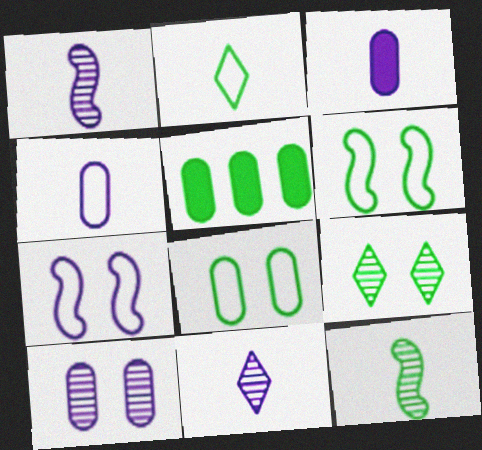[]